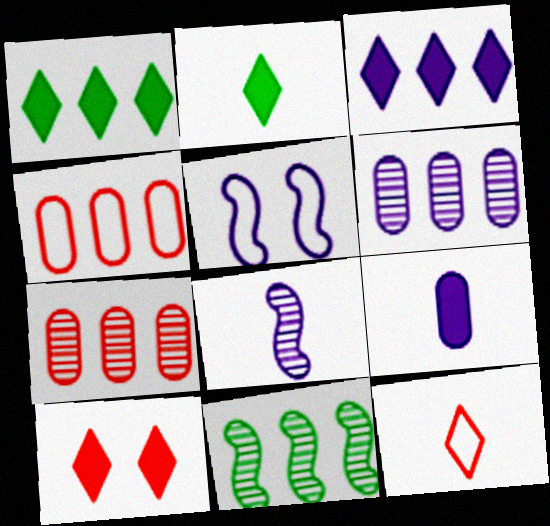[[2, 3, 10], 
[2, 5, 7], 
[3, 4, 11]]